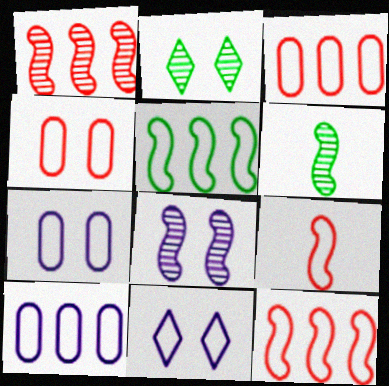[[1, 6, 8]]